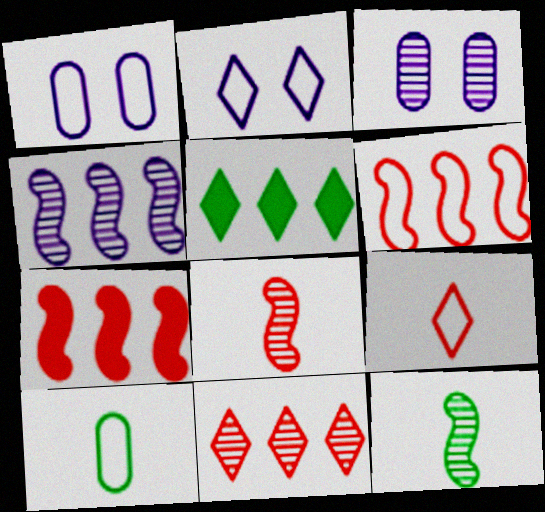[[1, 5, 8], 
[2, 6, 10], 
[3, 11, 12]]